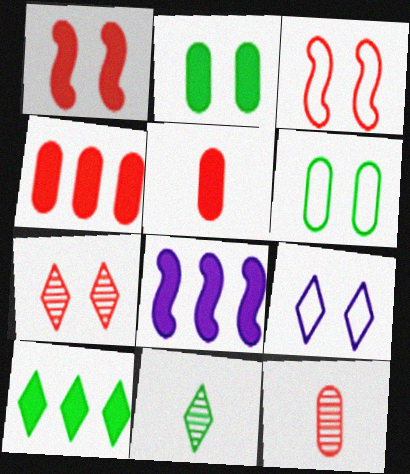[[3, 6, 9], 
[4, 8, 10]]